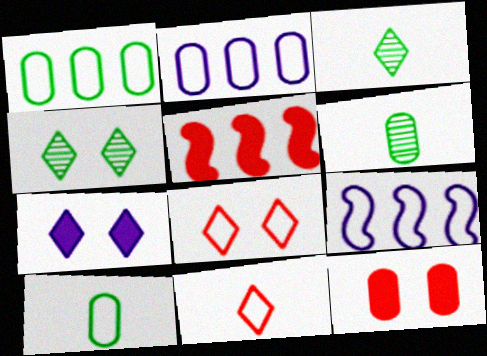[[2, 6, 12], 
[3, 9, 12], 
[4, 7, 8], 
[8, 9, 10]]